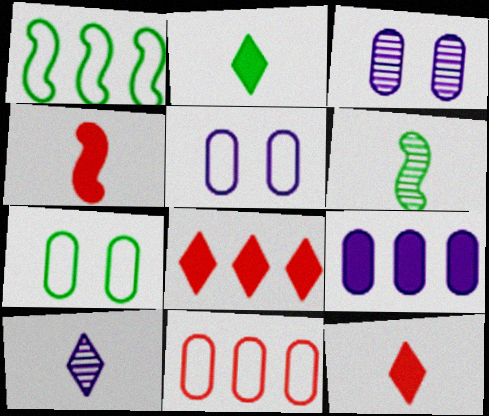[[1, 3, 12], 
[5, 6, 8]]